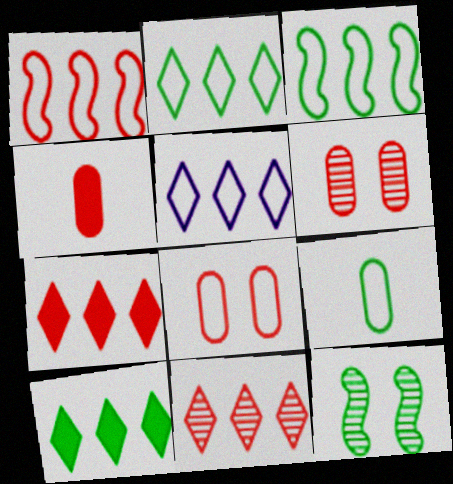[[4, 5, 12], 
[5, 10, 11], 
[9, 10, 12]]